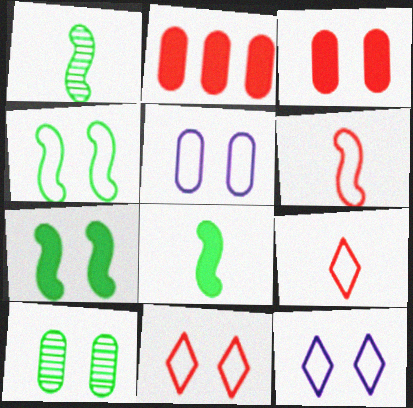[[1, 2, 12], 
[3, 5, 10], 
[4, 5, 11]]